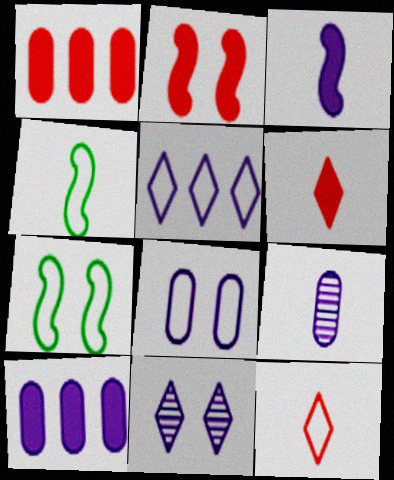[[1, 2, 6], 
[1, 4, 11], 
[4, 6, 9], 
[8, 9, 10]]